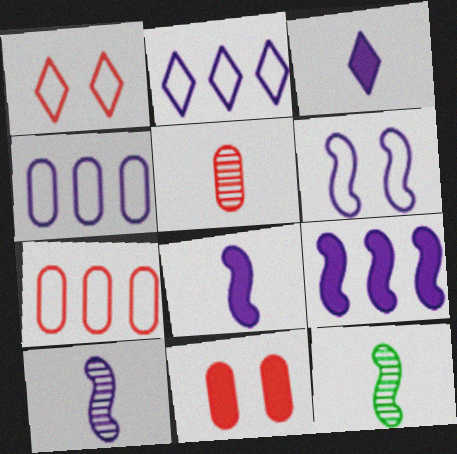[[2, 11, 12], 
[5, 7, 11], 
[6, 9, 10]]